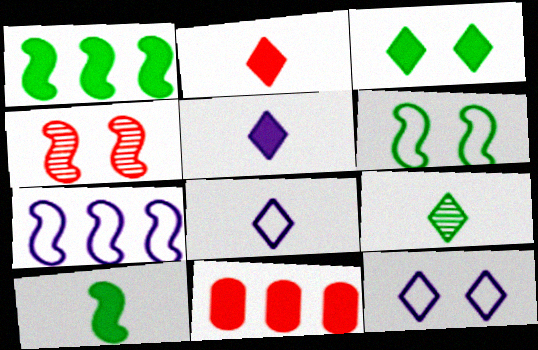[[2, 8, 9], 
[4, 7, 10]]